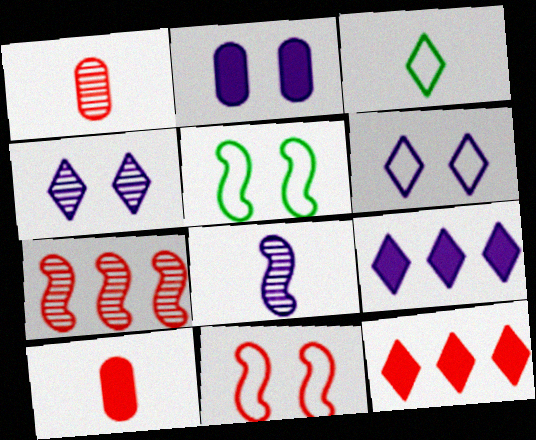[[1, 5, 9], 
[1, 11, 12], 
[2, 3, 7], 
[3, 4, 12], 
[3, 8, 10]]